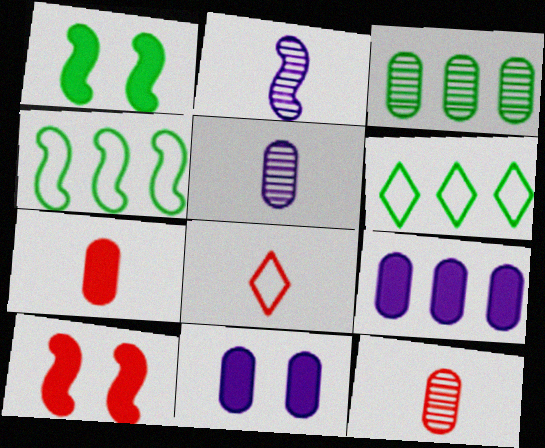[[2, 4, 10], 
[5, 6, 10]]